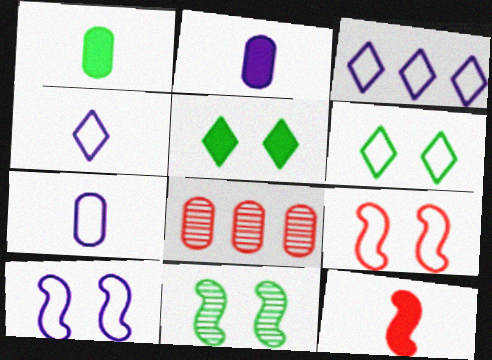[[3, 7, 10]]